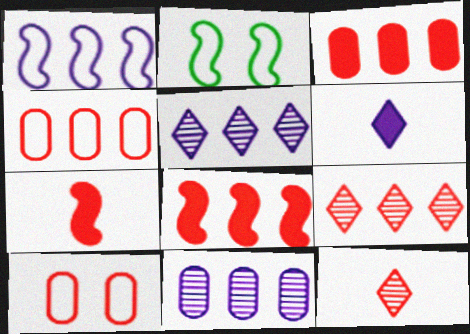[[4, 8, 9], 
[7, 9, 10], 
[8, 10, 12]]